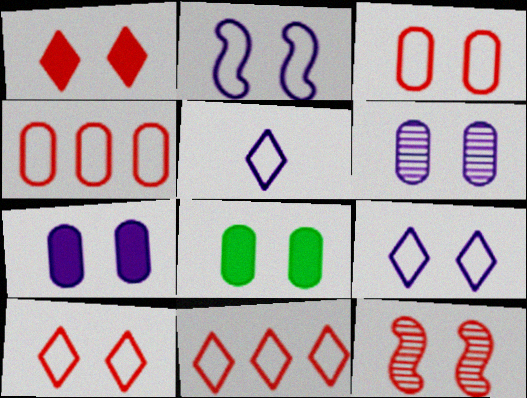[[1, 3, 12], 
[3, 6, 8], 
[8, 9, 12]]